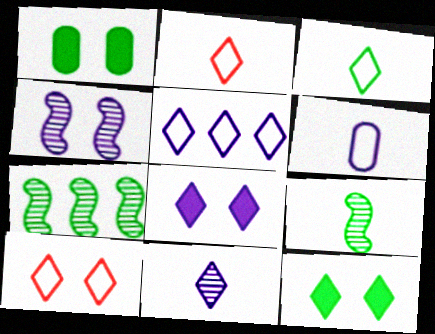[[1, 3, 7], 
[1, 4, 10], 
[3, 5, 10], 
[5, 8, 11]]